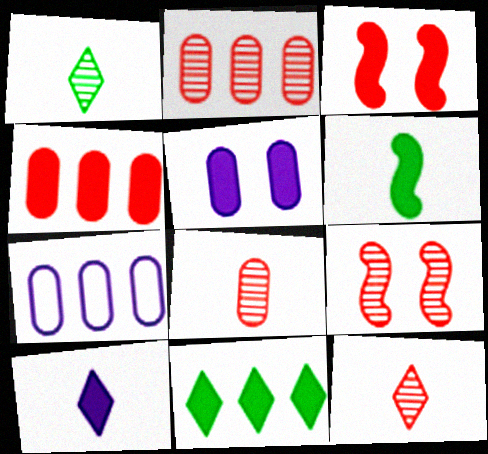[[1, 3, 7], 
[2, 9, 12]]